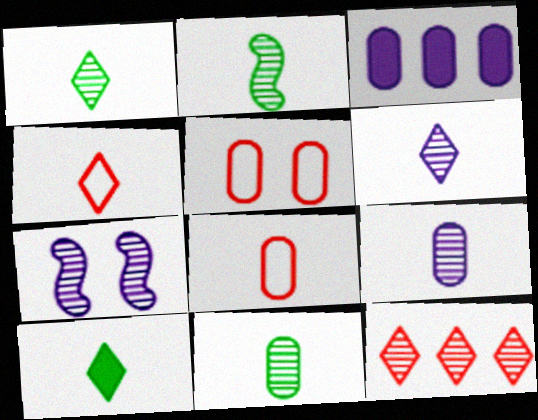[[1, 2, 11], 
[3, 5, 11], 
[4, 6, 10], 
[7, 11, 12]]